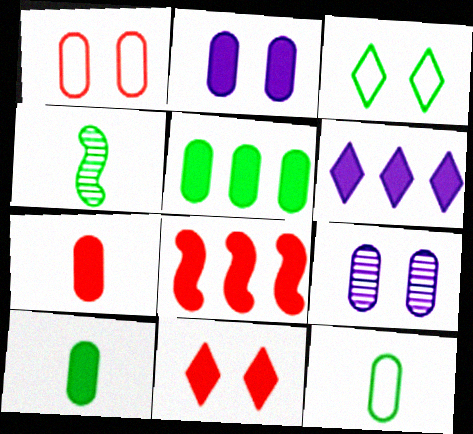[[1, 4, 6], 
[2, 5, 7], 
[3, 4, 5], 
[5, 6, 8], 
[7, 8, 11]]